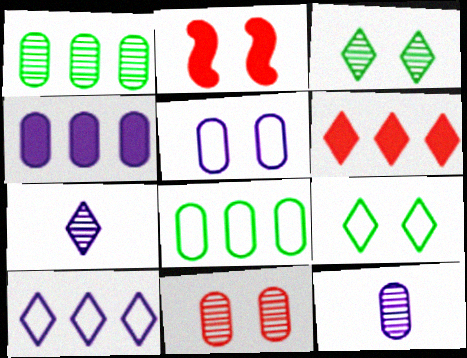[[1, 11, 12], 
[2, 3, 5], 
[2, 7, 8], 
[4, 5, 12], 
[6, 7, 9]]